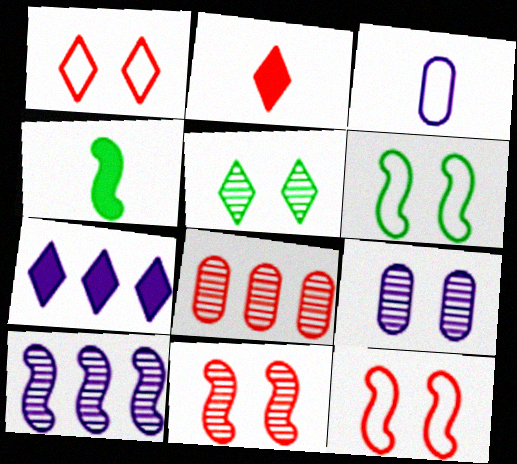[[2, 8, 12], 
[4, 10, 12], 
[5, 9, 11]]